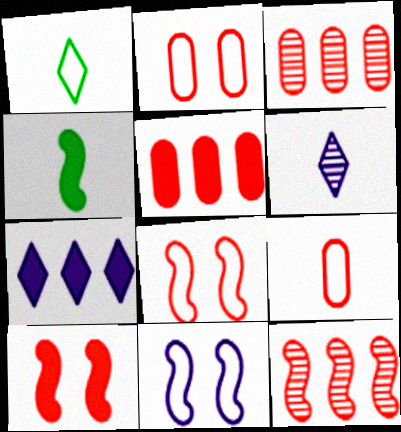[[4, 6, 9], 
[4, 11, 12]]